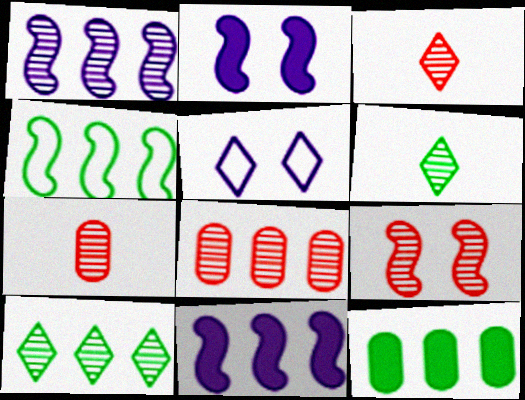[[1, 8, 10], 
[3, 8, 9], 
[4, 10, 12]]